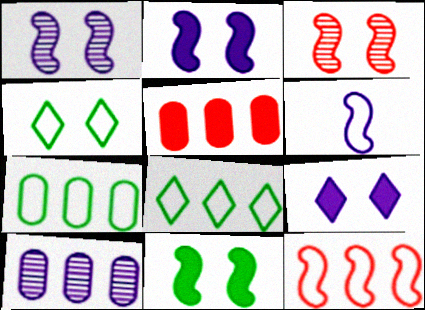[[5, 7, 10], 
[6, 9, 10]]